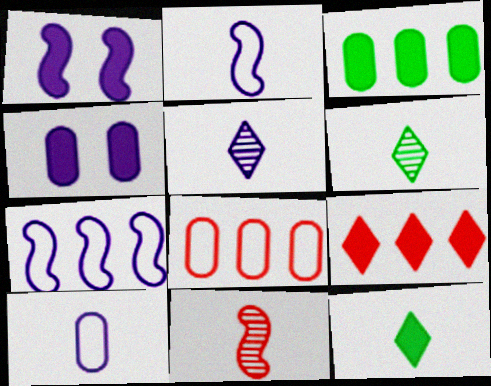[[1, 6, 8], 
[4, 5, 7], 
[10, 11, 12]]